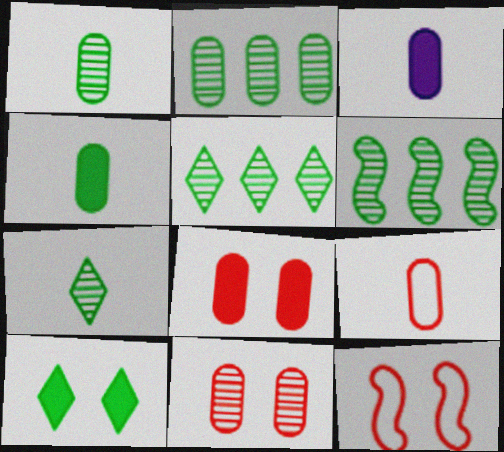[[1, 3, 9], 
[2, 5, 6], 
[3, 5, 12]]